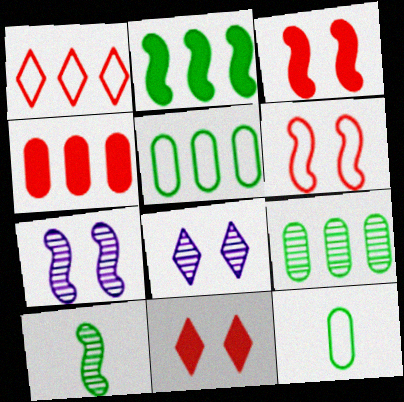[]